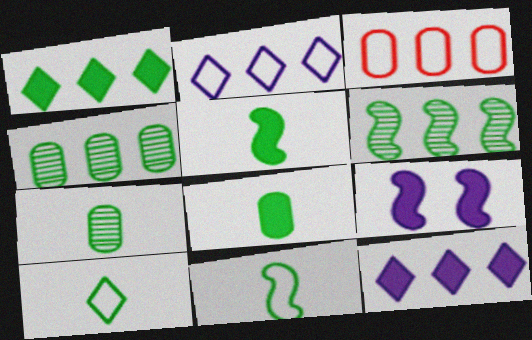[[3, 6, 12], 
[5, 7, 10]]